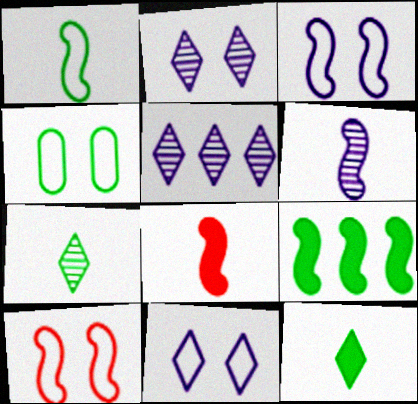[[1, 6, 8], 
[4, 5, 8], 
[4, 7, 9], 
[4, 10, 11], 
[6, 9, 10]]